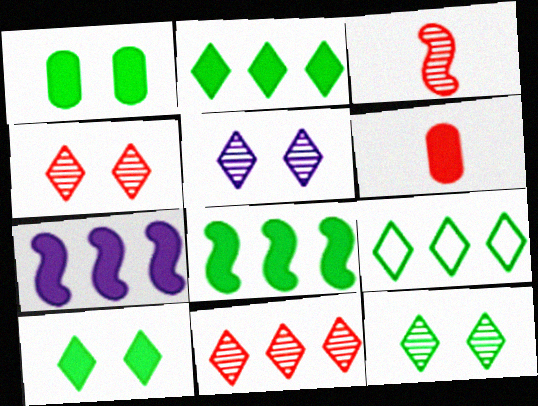[[4, 5, 12], 
[6, 7, 10]]